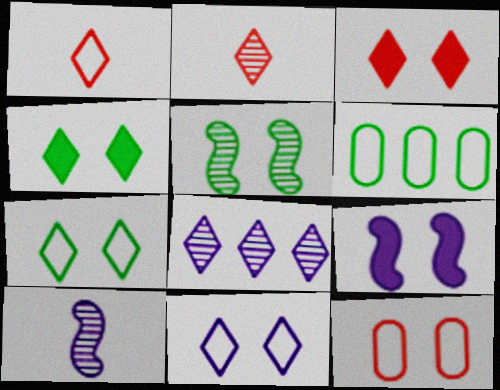[[1, 4, 8], 
[2, 6, 9], 
[3, 6, 10]]